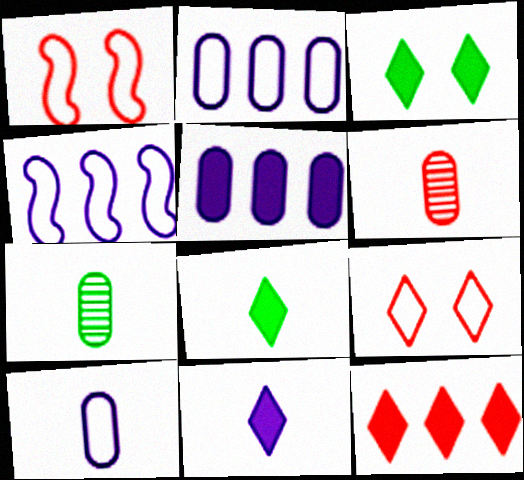[[1, 6, 12], 
[3, 4, 6], 
[3, 11, 12]]